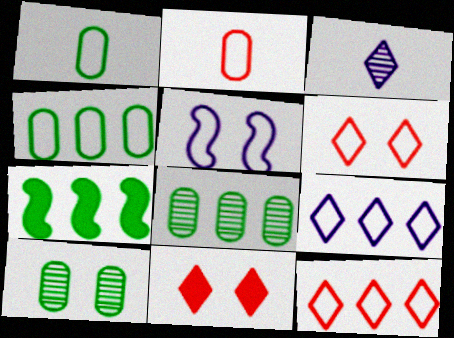[[1, 5, 12], 
[5, 10, 11]]